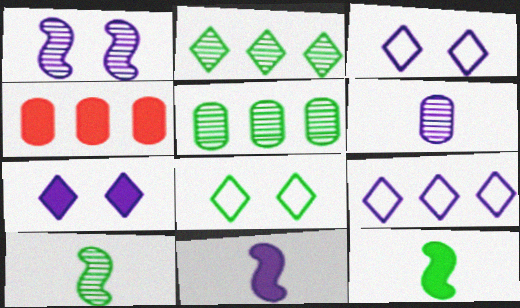[[3, 4, 10], 
[4, 7, 12], 
[5, 8, 12]]